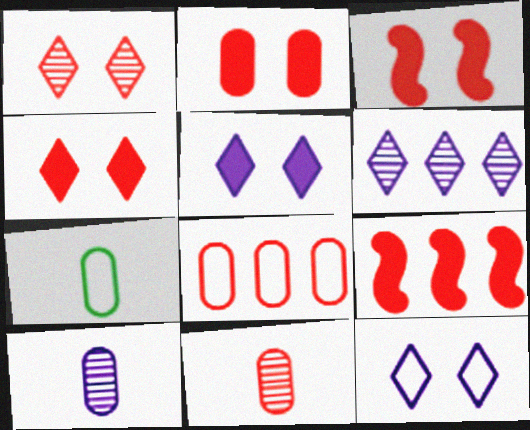[[2, 3, 4], 
[2, 8, 11], 
[3, 6, 7]]